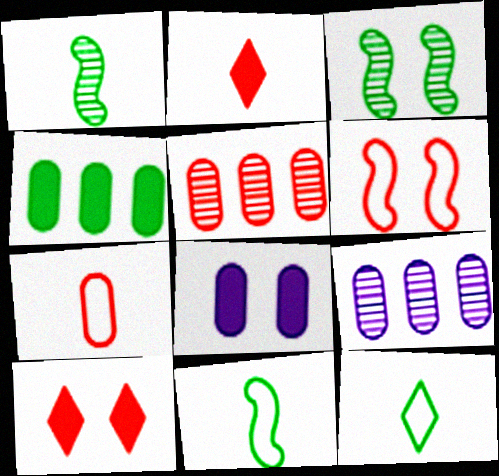[[2, 5, 6], 
[3, 4, 12], 
[9, 10, 11]]